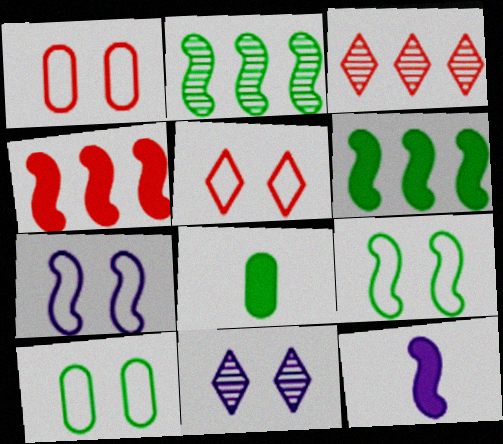[[3, 7, 8], 
[3, 10, 12], 
[5, 7, 10]]